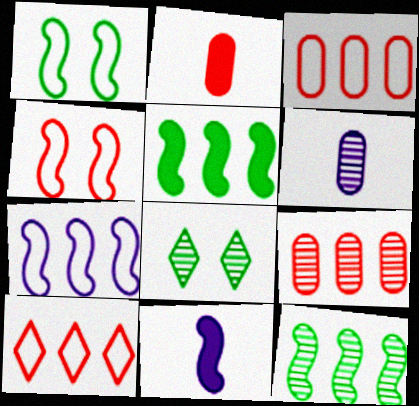[[2, 7, 8], 
[3, 8, 11], 
[4, 11, 12]]